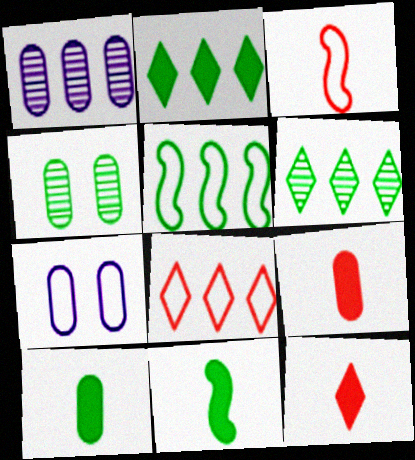[]